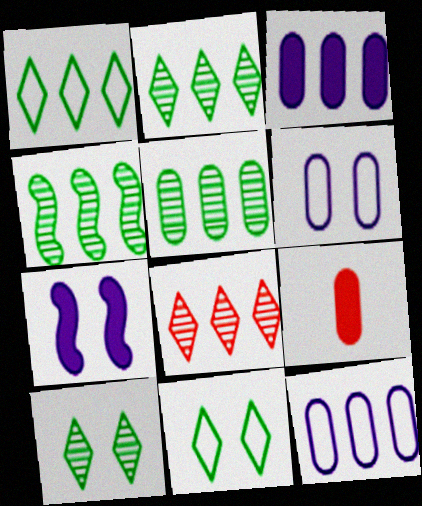[[2, 4, 5], 
[5, 6, 9]]